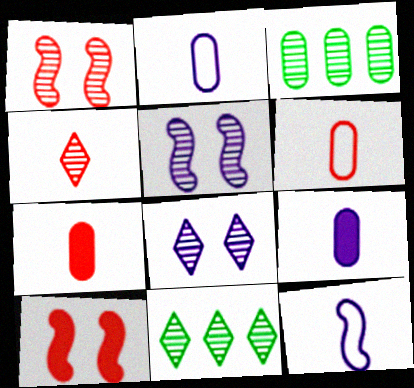[[2, 10, 11], 
[3, 4, 5], 
[4, 8, 11]]